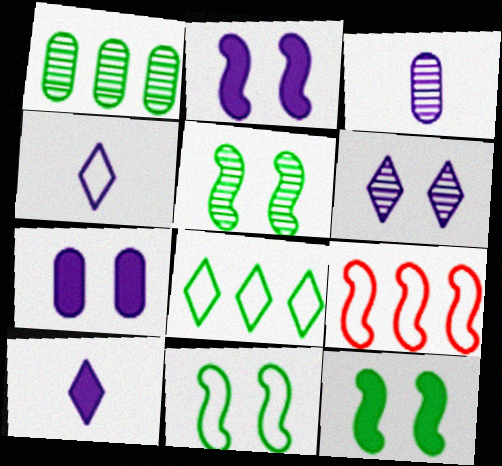[[5, 11, 12]]